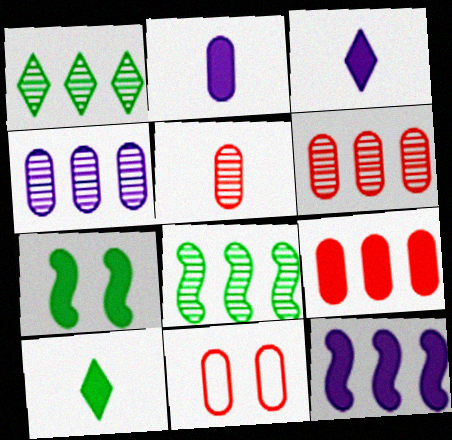[[3, 7, 9], 
[3, 8, 11], 
[5, 9, 11]]